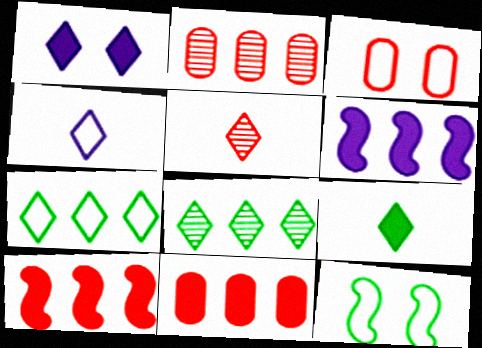[[1, 5, 7], 
[2, 6, 7], 
[3, 5, 10], 
[4, 5, 9]]